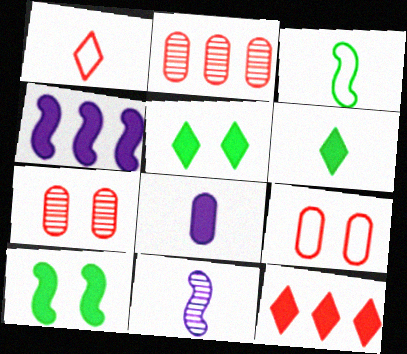[[8, 10, 12]]